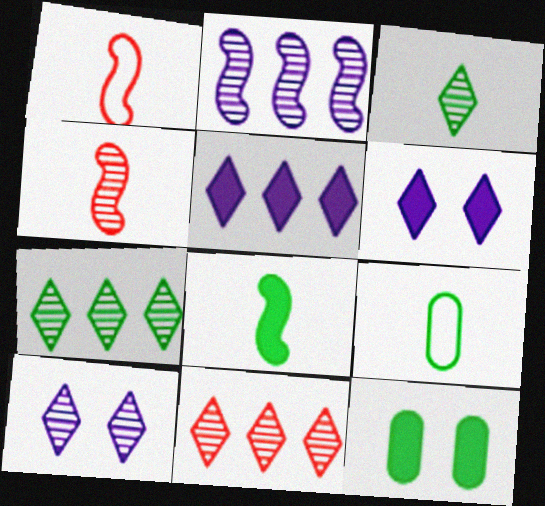[[3, 8, 9], 
[3, 10, 11]]